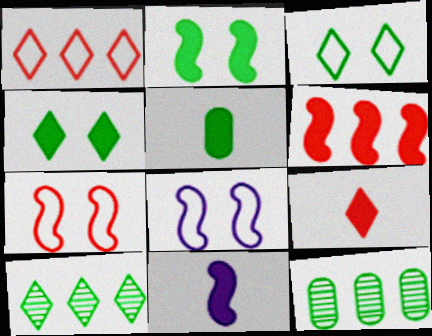[[2, 6, 11], 
[5, 9, 11], 
[8, 9, 12]]